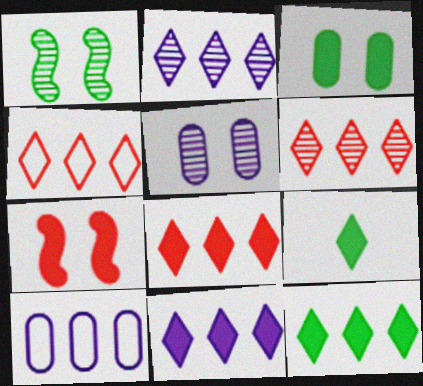[[2, 4, 12], 
[4, 6, 8], 
[8, 11, 12]]